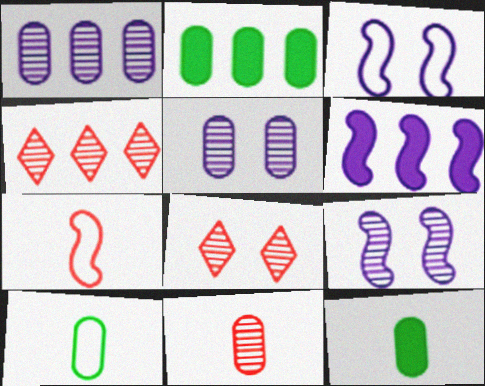[[3, 4, 12], 
[6, 8, 10]]